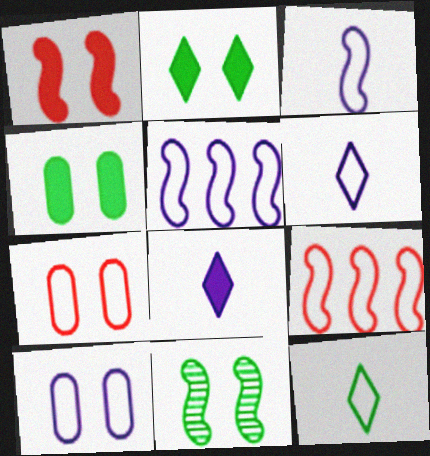[[5, 6, 10], 
[5, 7, 12], 
[9, 10, 12]]